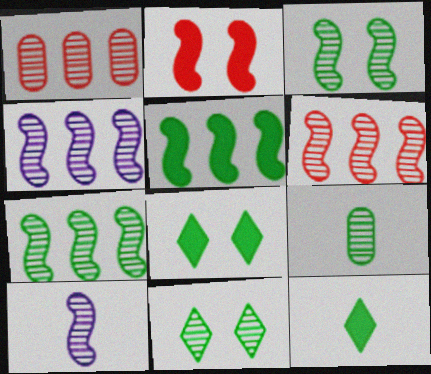[[1, 10, 11], 
[3, 6, 10], 
[4, 6, 7], 
[7, 9, 11]]